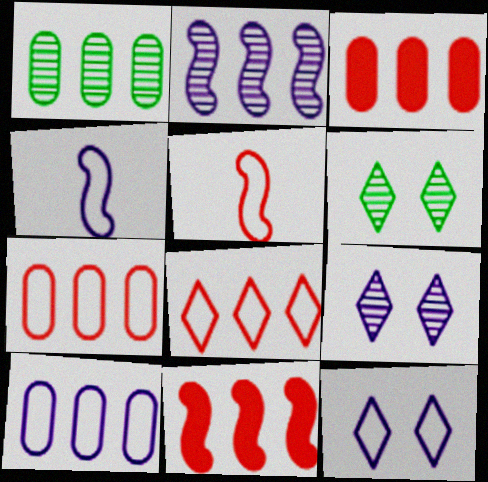[[1, 3, 10], 
[3, 4, 6], 
[4, 10, 12]]